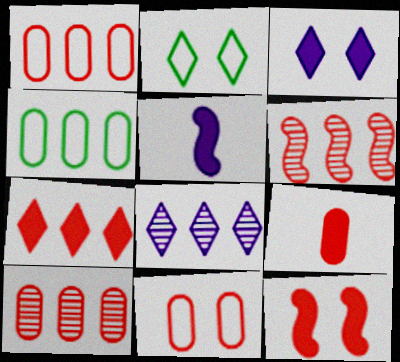[[1, 6, 7], 
[2, 5, 10], 
[7, 9, 12], 
[9, 10, 11]]